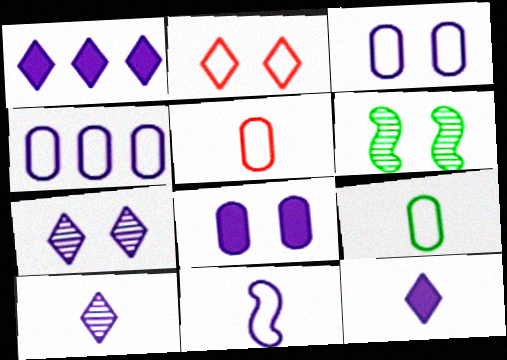[[1, 5, 6], 
[2, 6, 8]]